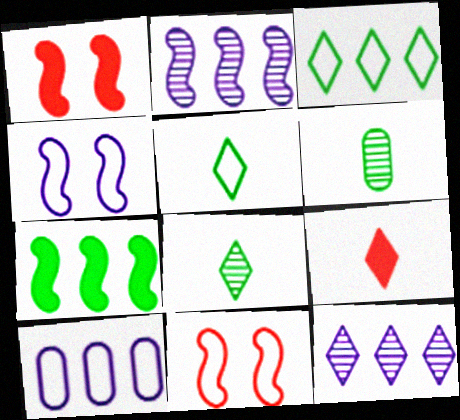[[1, 8, 10], 
[5, 10, 11]]